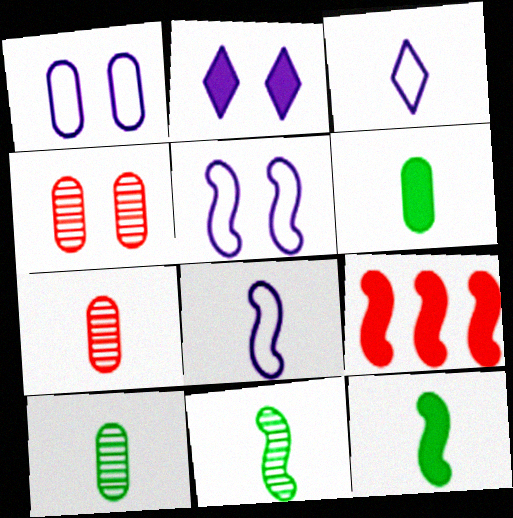[[2, 6, 9], 
[3, 7, 12], 
[5, 9, 11]]